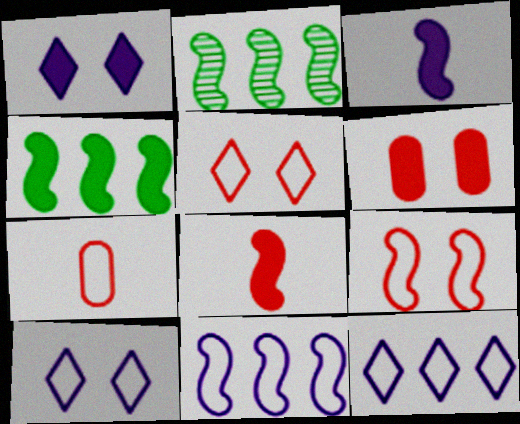[[1, 2, 7], 
[2, 3, 9]]